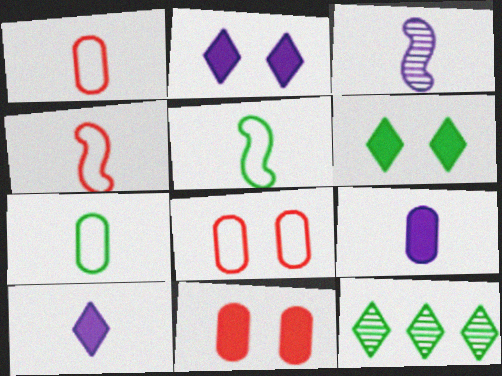[]